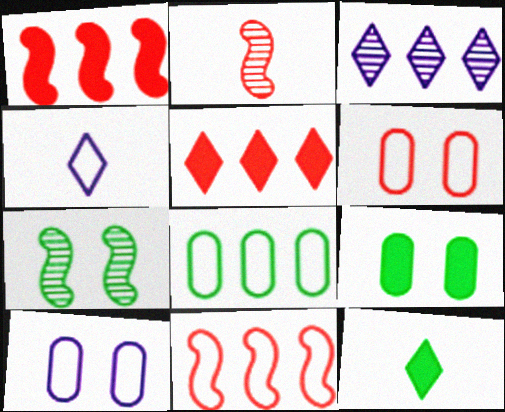[[1, 3, 8], 
[2, 5, 6], 
[7, 8, 12]]